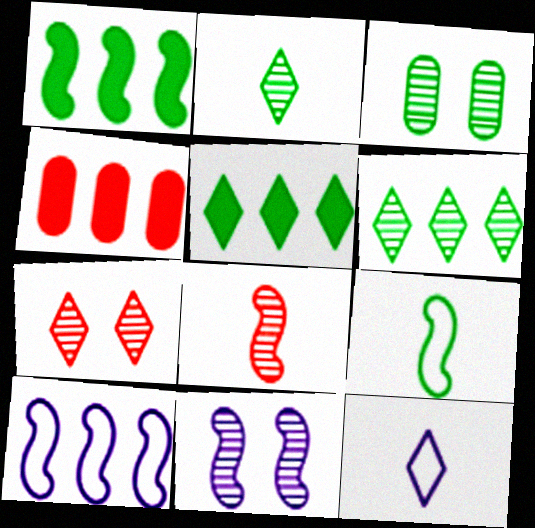[[3, 5, 9], 
[3, 7, 11], 
[4, 6, 10], 
[5, 7, 12]]